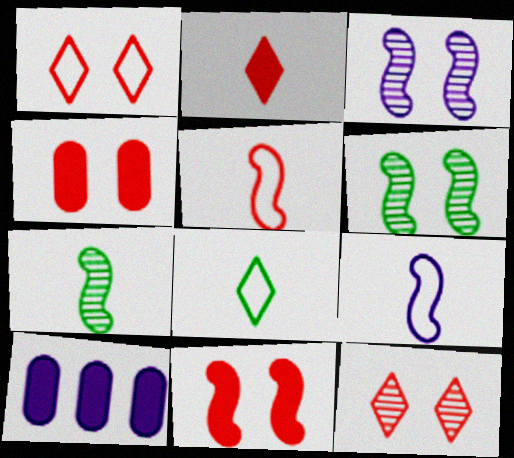[[1, 7, 10]]